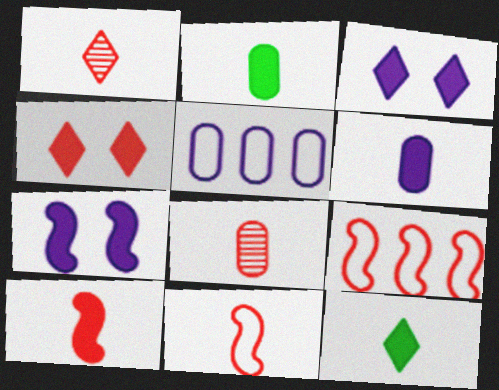[[4, 8, 9], 
[6, 10, 12]]